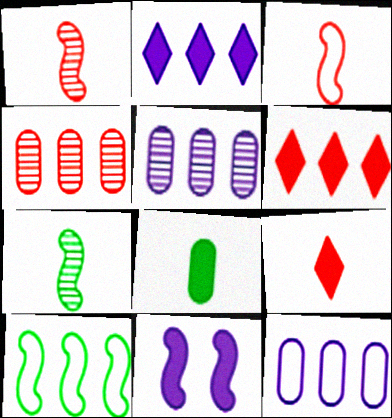[[1, 10, 11], 
[2, 4, 10], 
[5, 6, 10], 
[6, 8, 11]]